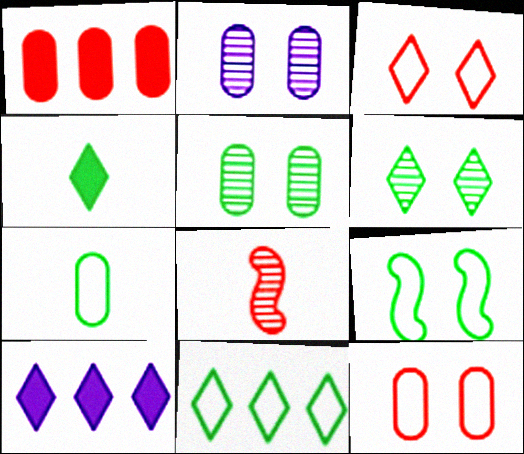[[1, 2, 7], 
[1, 3, 8], 
[4, 6, 11], 
[7, 9, 11]]